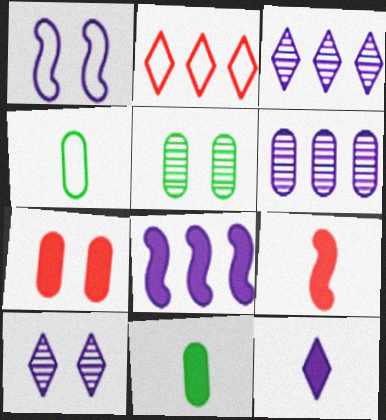[[1, 2, 4], 
[1, 6, 12], 
[4, 6, 7], 
[9, 11, 12]]